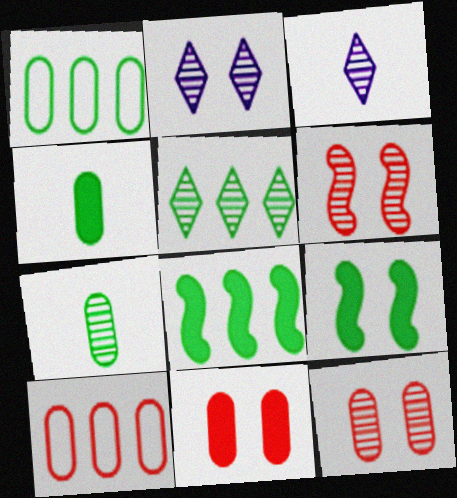[[1, 5, 8], 
[3, 9, 10]]